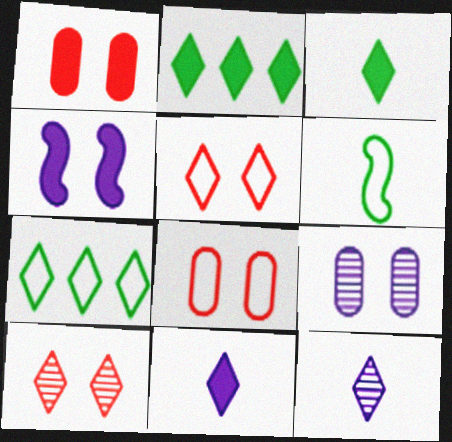[[2, 5, 12], 
[7, 10, 11]]